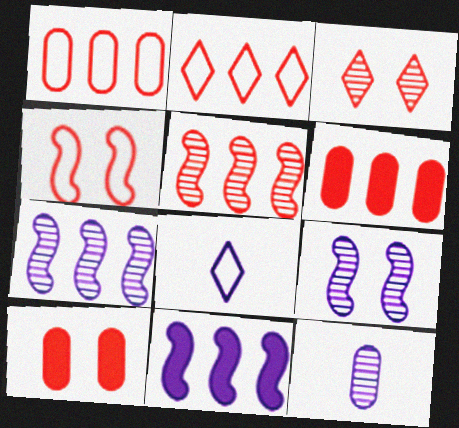[[2, 5, 6], 
[3, 4, 10]]